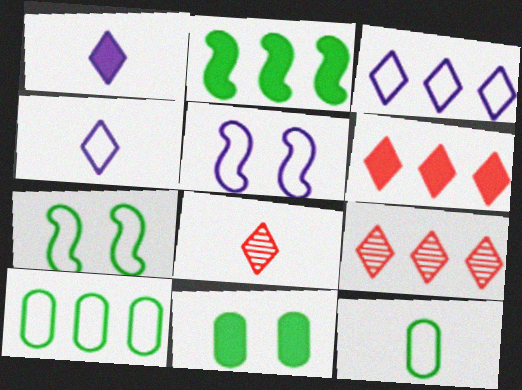[]